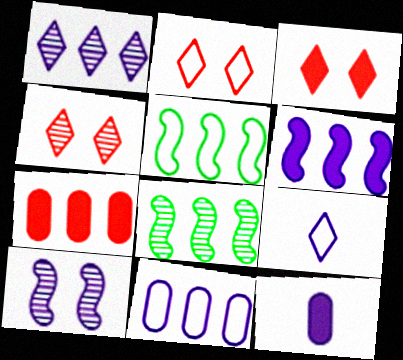[[1, 5, 7], 
[1, 6, 11], 
[2, 3, 4], 
[2, 8, 12], 
[4, 5, 12]]